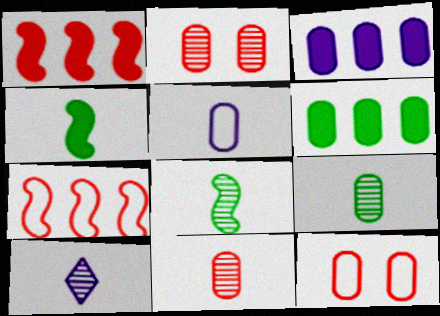[[2, 5, 6], 
[3, 9, 12], 
[8, 10, 11]]